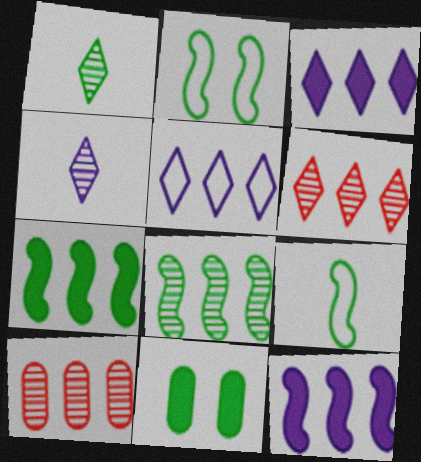[[5, 7, 10]]